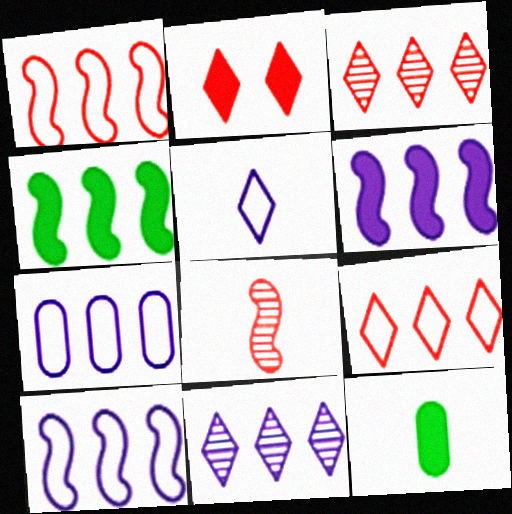[[2, 6, 12], 
[3, 4, 7], 
[5, 8, 12], 
[6, 7, 11]]